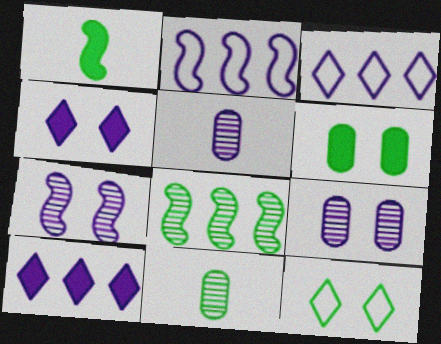[[2, 4, 5]]